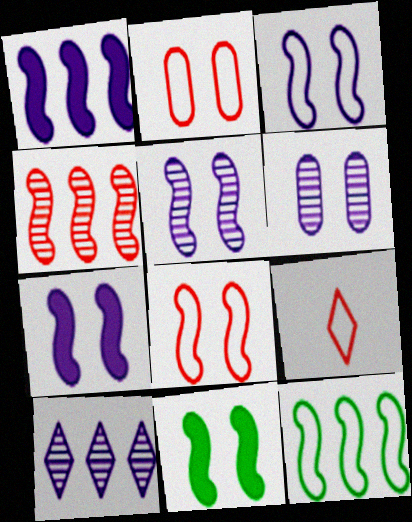[[1, 4, 12], 
[3, 5, 7], 
[5, 8, 11]]